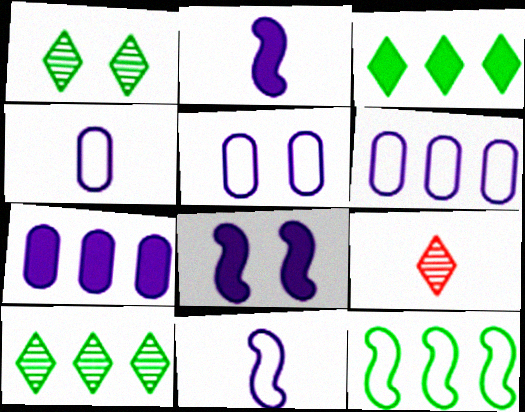[[4, 5, 6]]